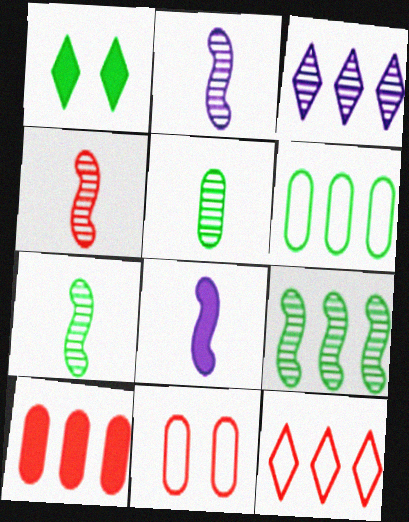[[1, 6, 7], 
[1, 8, 10], 
[2, 4, 7]]